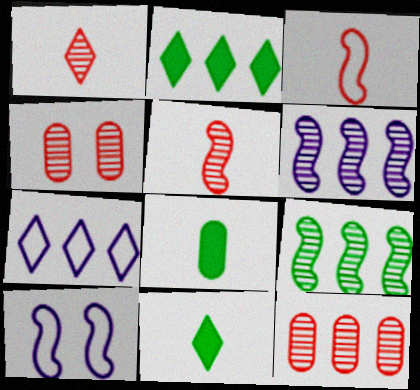[[10, 11, 12]]